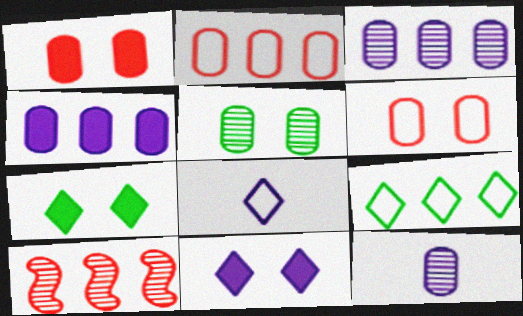[[4, 9, 10]]